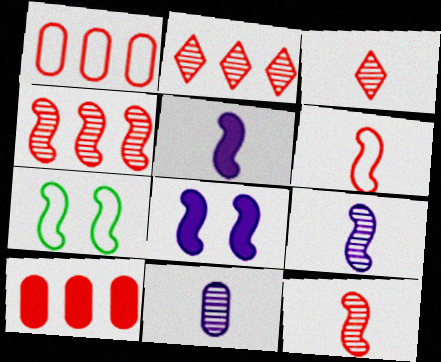[[4, 5, 7]]